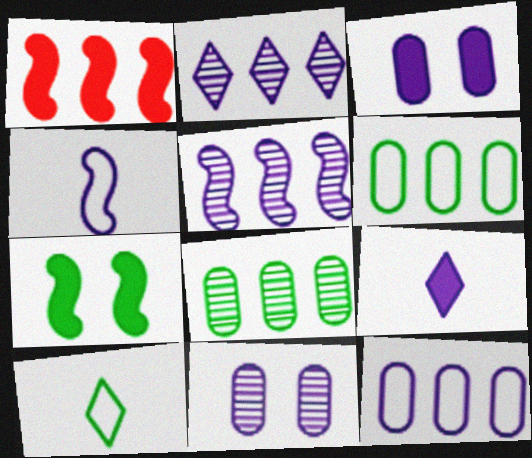[[1, 2, 6], 
[1, 10, 11], 
[2, 3, 4], 
[7, 8, 10]]